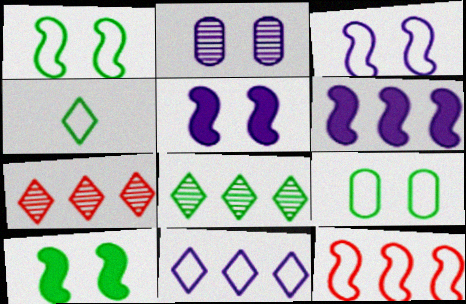[]